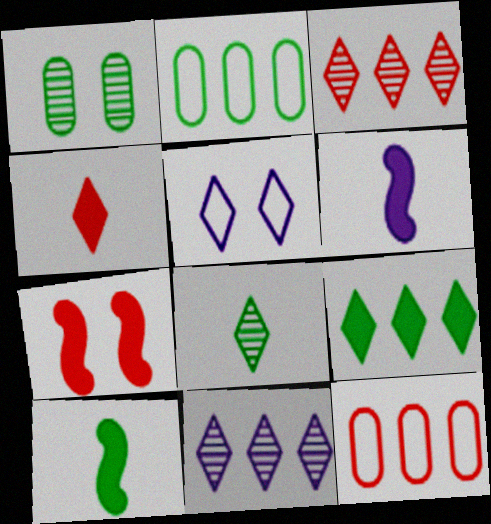[[1, 5, 7]]